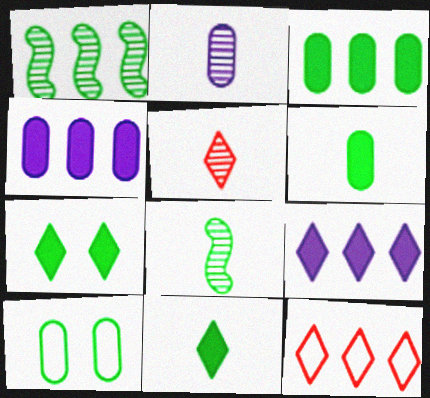[[1, 4, 12], 
[1, 10, 11], 
[2, 5, 8]]